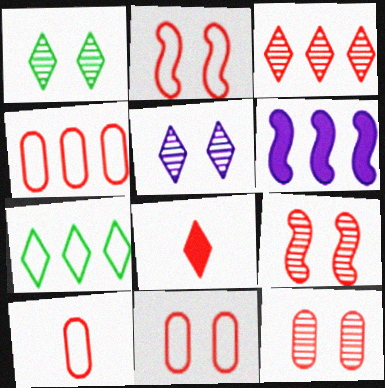[[1, 6, 10], 
[4, 8, 9], 
[4, 10, 11], 
[5, 7, 8]]